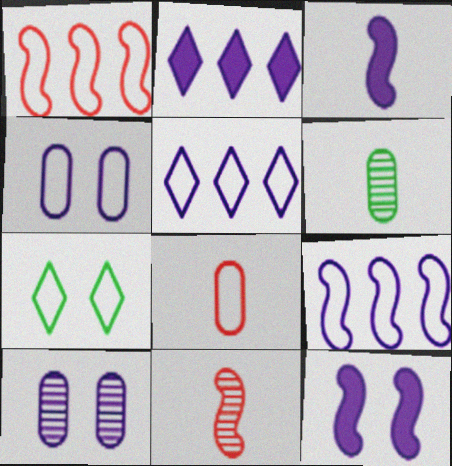[[3, 5, 10], 
[7, 8, 9]]